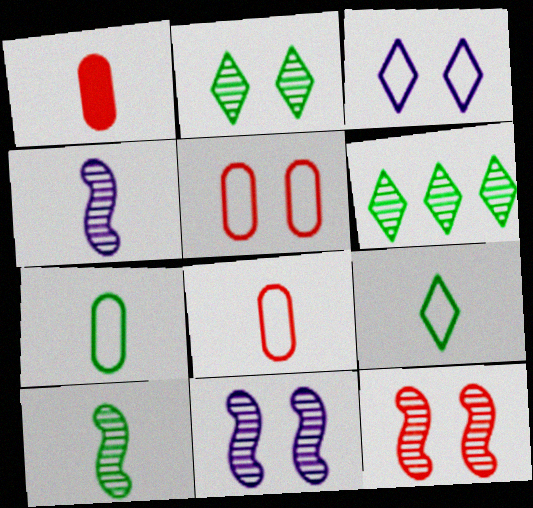[[1, 4, 9]]